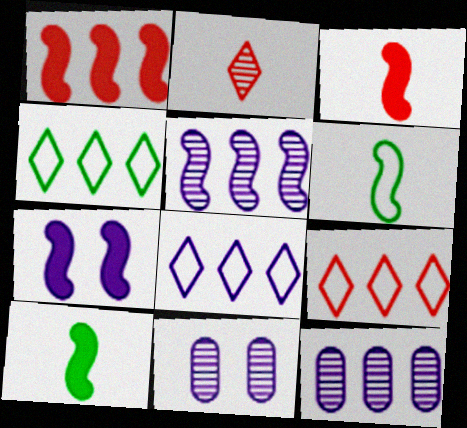[[1, 4, 12], 
[1, 7, 10], 
[3, 4, 11], 
[4, 8, 9], 
[9, 10, 11]]